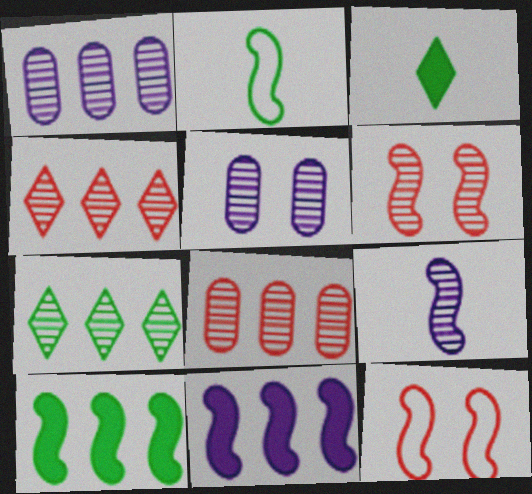[[1, 3, 12], 
[2, 6, 11], 
[9, 10, 12]]